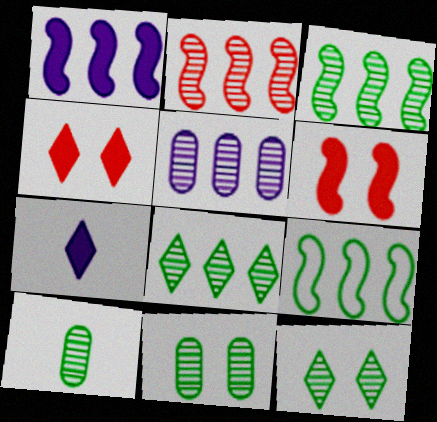[[1, 2, 9], 
[2, 5, 8], 
[3, 10, 12]]